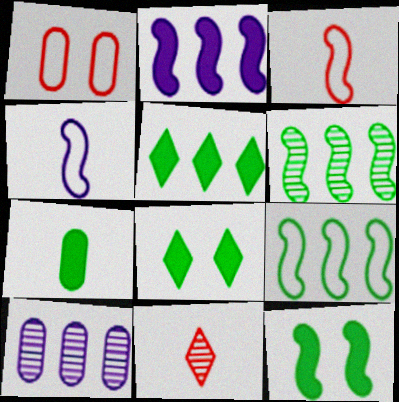[[1, 7, 10], 
[3, 8, 10], 
[4, 7, 11], 
[5, 7, 12]]